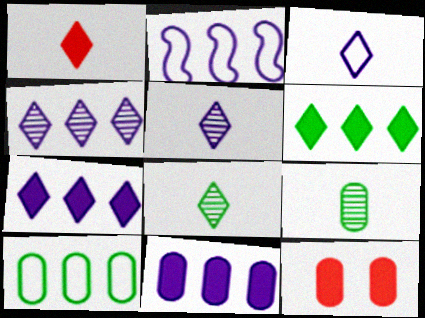[[1, 3, 8], 
[2, 4, 11], 
[2, 8, 12]]